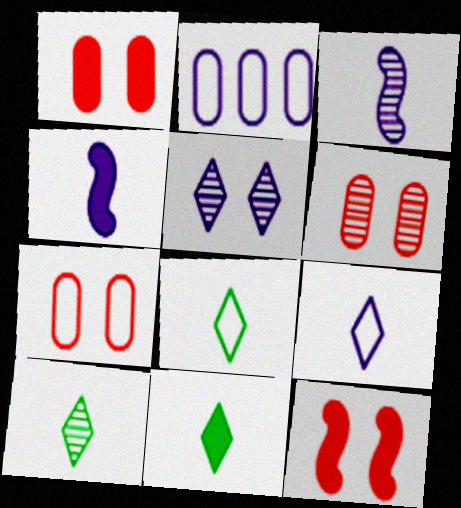[[1, 6, 7], 
[2, 4, 5], 
[2, 10, 12], 
[8, 10, 11]]